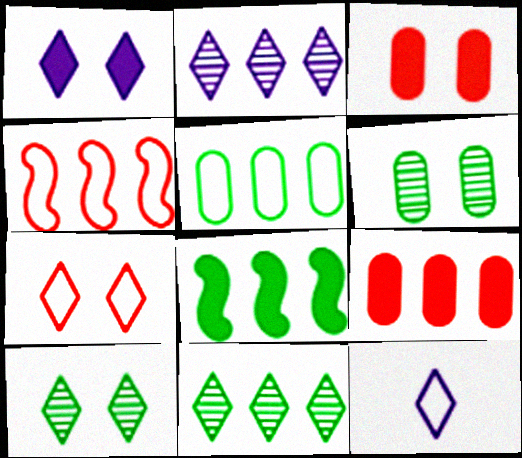[[1, 2, 12], 
[1, 7, 10], 
[5, 8, 11]]